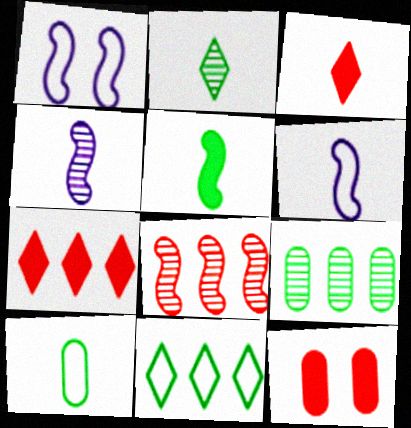[[1, 3, 9], 
[1, 5, 8], 
[2, 5, 10], 
[3, 4, 10], 
[4, 11, 12]]